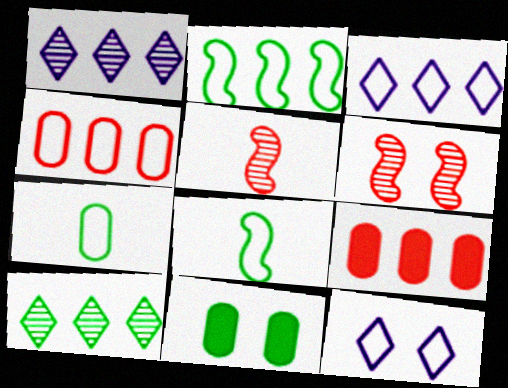[[1, 2, 9], 
[2, 3, 4], 
[3, 5, 11], 
[4, 8, 12], 
[6, 11, 12], 
[8, 10, 11]]